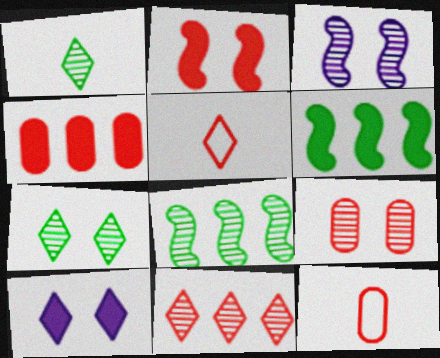[[2, 11, 12], 
[3, 7, 9], 
[4, 9, 12], 
[8, 10, 12]]